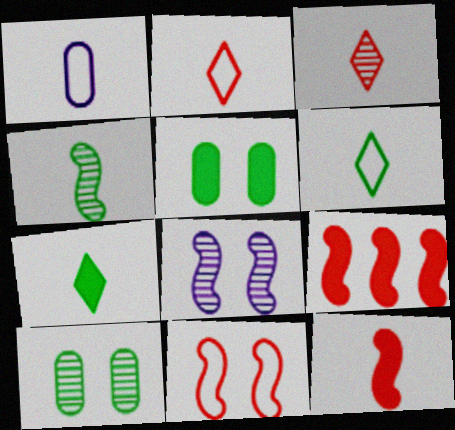[]